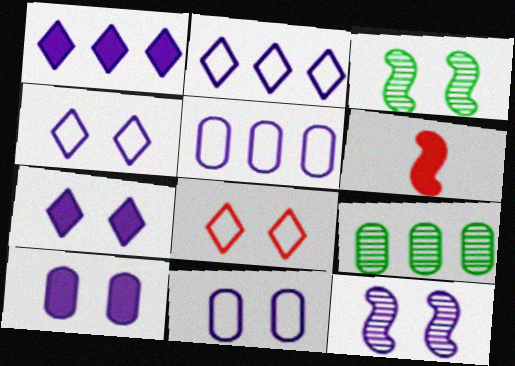[[3, 8, 10], 
[4, 6, 9], 
[4, 10, 12], 
[7, 11, 12]]